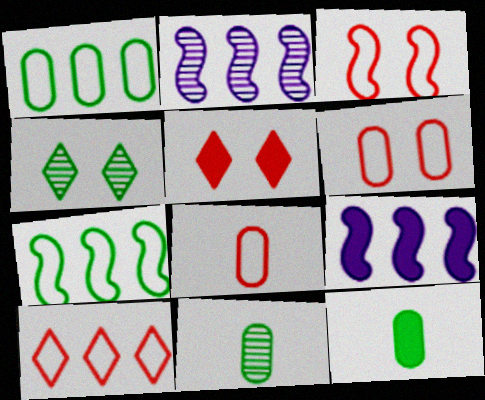[[3, 8, 10], 
[4, 7, 12], 
[4, 8, 9], 
[5, 9, 12]]